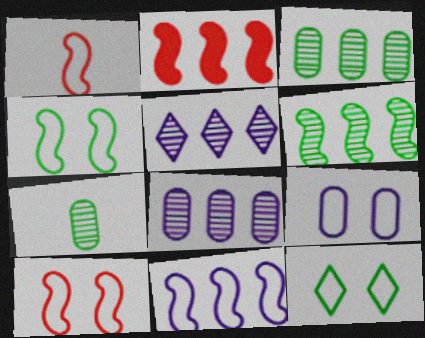[[1, 4, 11], 
[2, 6, 11], 
[9, 10, 12]]